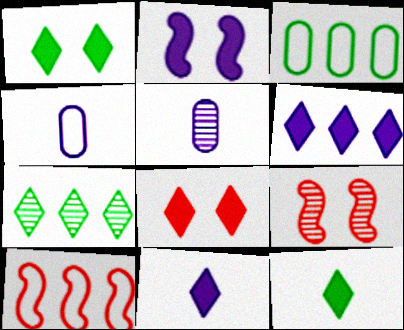[[1, 5, 10], 
[3, 9, 11], 
[5, 7, 9], 
[6, 8, 12]]